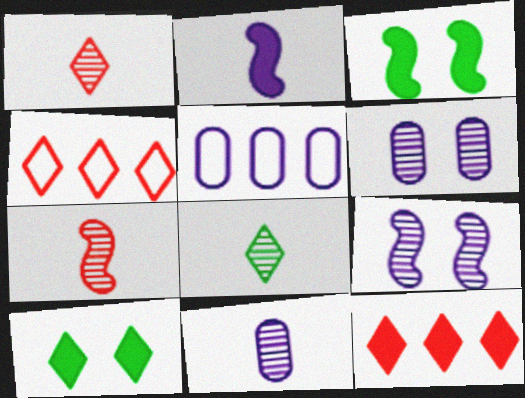[[1, 3, 5], 
[3, 4, 11], 
[5, 7, 10], 
[7, 8, 11]]